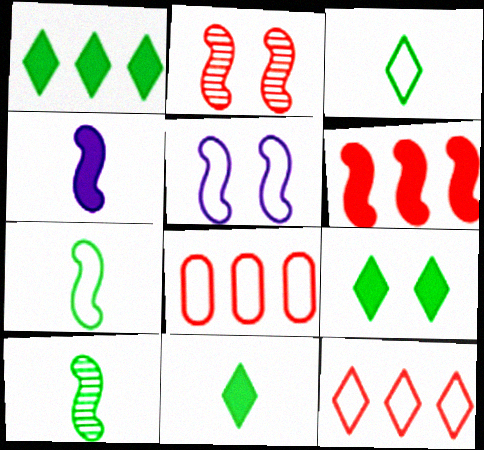[[1, 9, 11], 
[3, 5, 8], 
[5, 6, 10]]